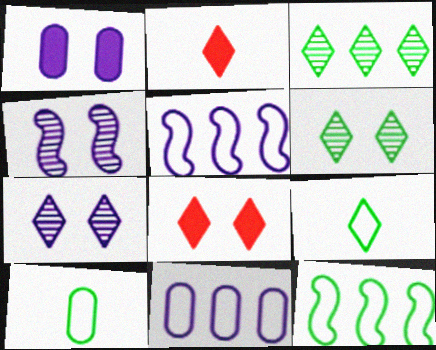[]